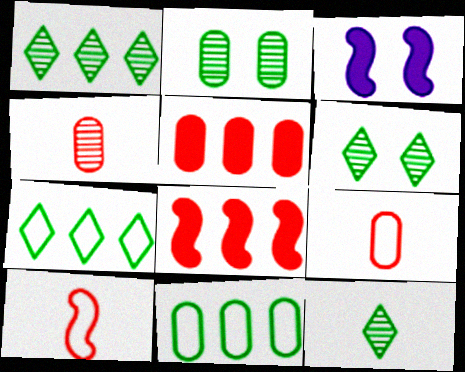[[1, 3, 9], 
[1, 6, 12], 
[3, 4, 7]]